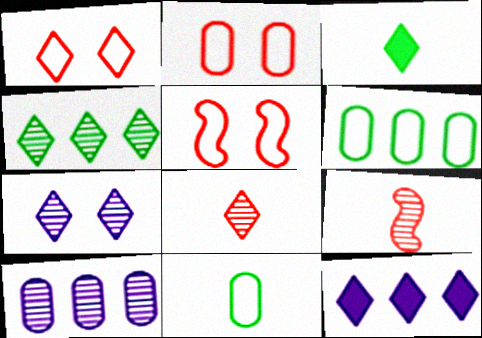[[1, 2, 5], 
[3, 5, 10], 
[4, 7, 8]]